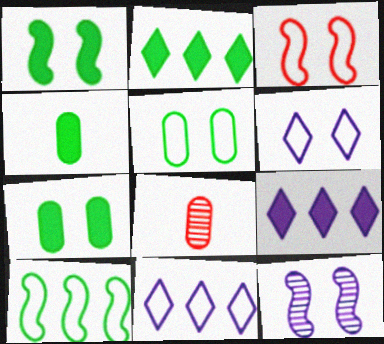[[1, 2, 4], 
[1, 3, 12], 
[1, 8, 11], 
[3, 5, 6]]